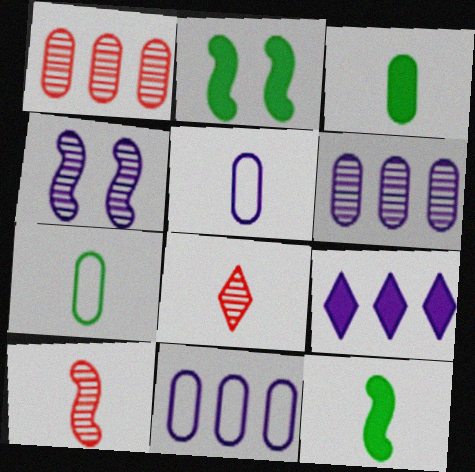[[2, 8, 11], 
[4, 5, 9], 
[5, 8, 12]]